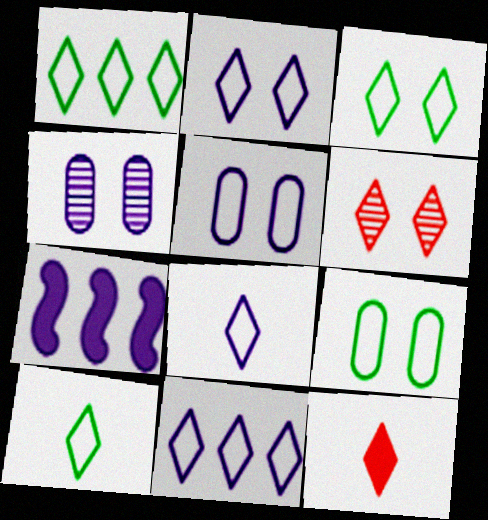[[1, 3, 10], 
[2, 8, 11], 
[4, 7, 8]]